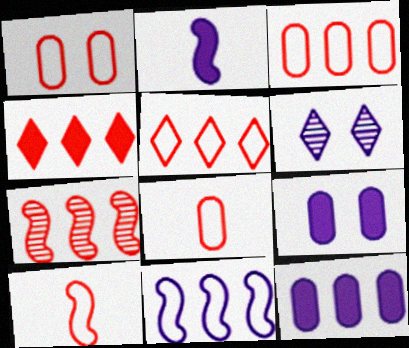[[1, 3, 8], 
[1, 5, 10], 
[3, 4, 7]]